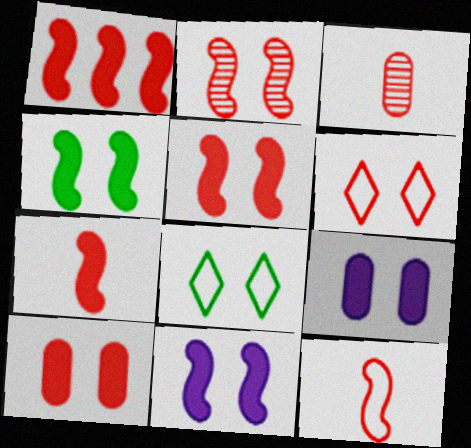[[1, 2, 12], 
[1, 3, 6], 
[1, 5, 7], 
[2, 6, 10], 
[2, 8, 9], 
[4, 5, 11]]